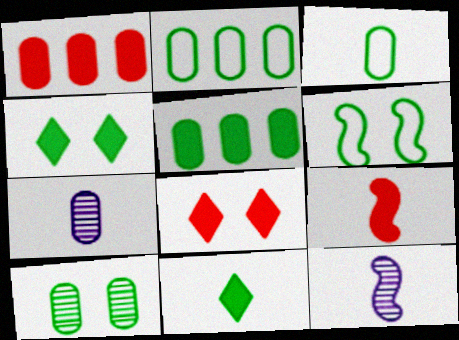[[1, 8, 9], 
[2, 8, 12], 
[3, 5, 10], 
[4, 6, 10]]